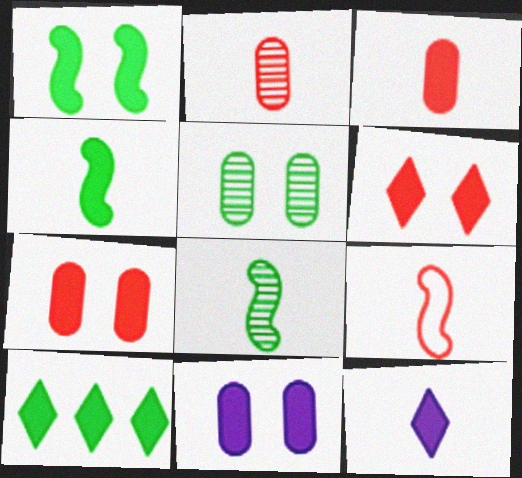[[1, 6, 11], 
[3, 4, 12], 
[6, 10, 12]]